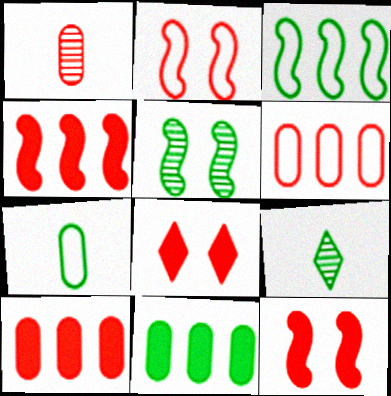[]